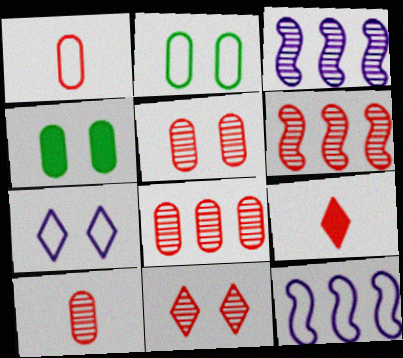[[2, 3, 9], 
[5, 8, 10], 
[6, 10, 11]]